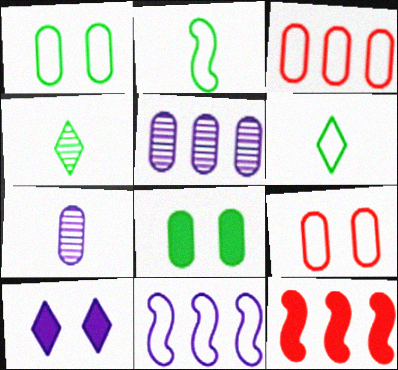[[3, 7, 8], 
[6, 9, 11], 
[7, 10, 11]]